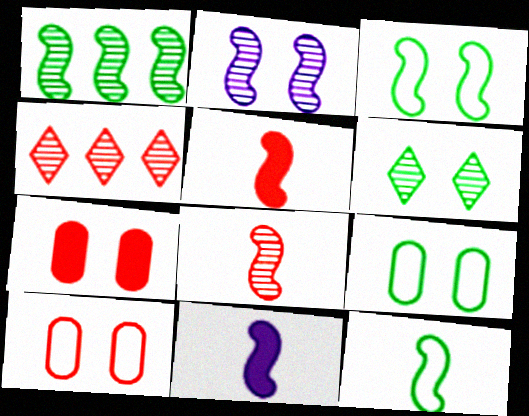[[1, 2, 8], 
[4, 5, 10], 
[4, 9, 11], 
[8, 11, 12]]